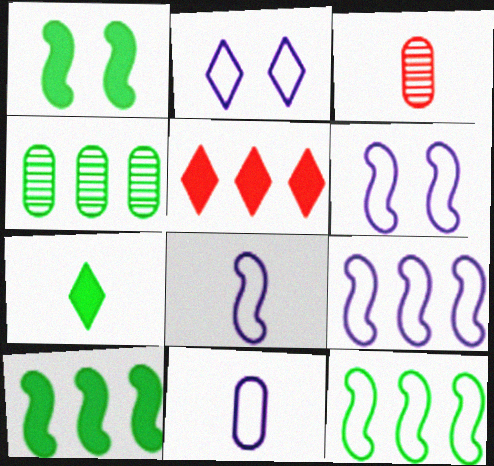[[2, 3, 10], 
[2, 9, 11], 
[3, 7, 8], 
[4, 5, 9], 
[6, 8, 9]]